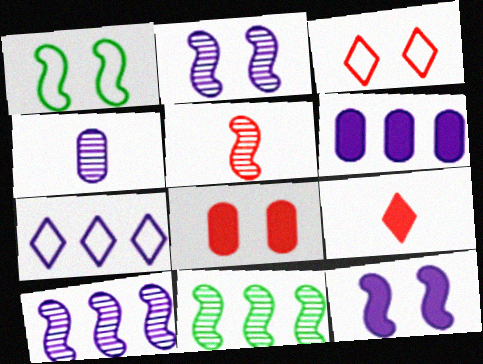[[2, 5, 11], 
[4, 7, 12], 
[6, 7, 10]]